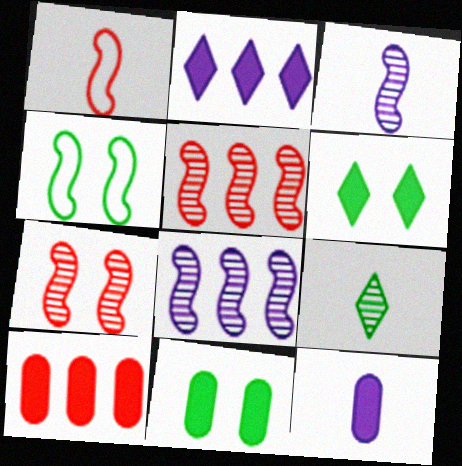[[1, 9, 12], 
[10, 11, 12]]